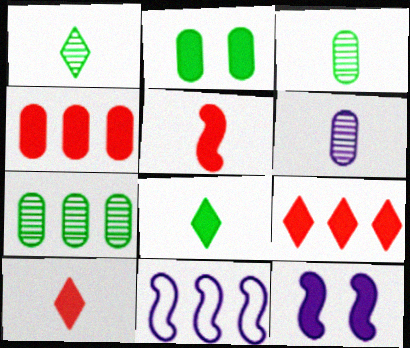[[4, 8, 12], 
[7, 9, 11]]